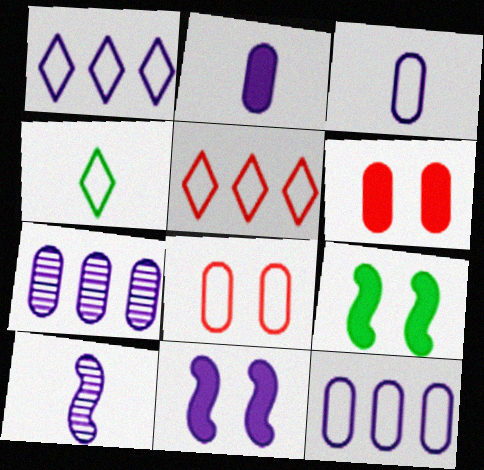[]